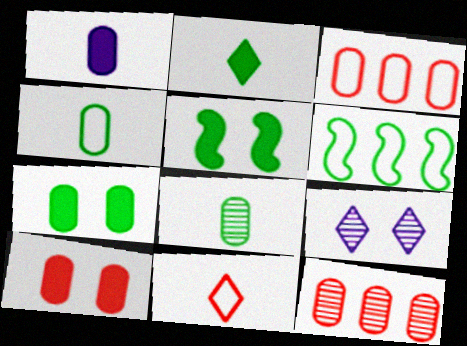[]